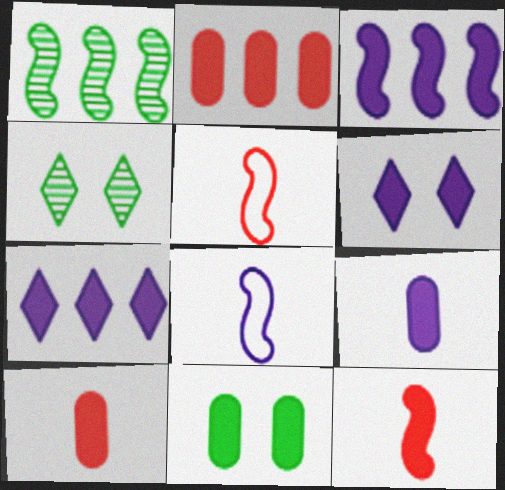[[2, 4, 8], 
[2, 9, 11], 
[3, 6, 9], 
[7, 11, 12]]